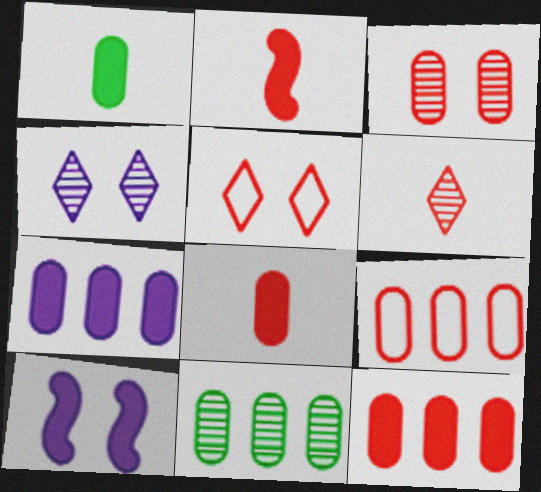[[3, 8, 9], 
[7, 9, 11]]